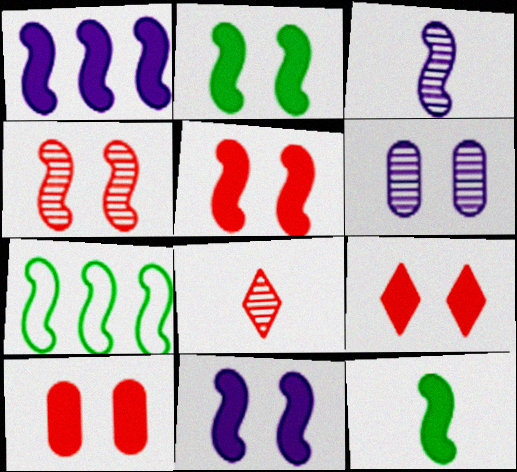[[1, 5, 12], 
[2, 5, 11], 
[3, 5, 7], 
[5, 9, 10]]